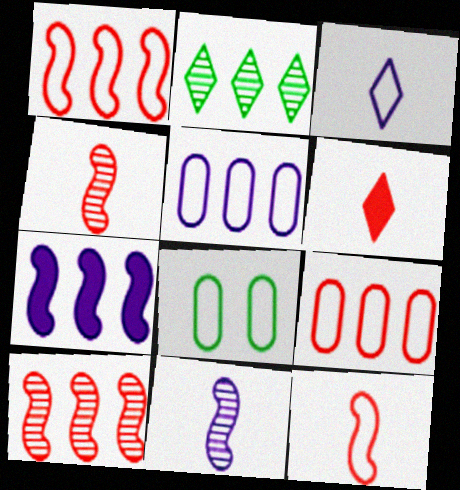[[1, 3, 8], 
[2, 7, 9]]